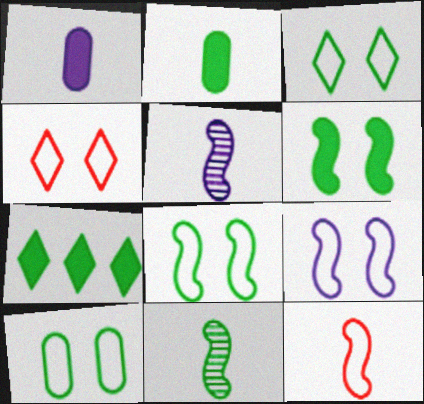[[2, 6, 7], 
[3, 8, 10], 
[4, 9, 10], 
[7, 10, 11]]